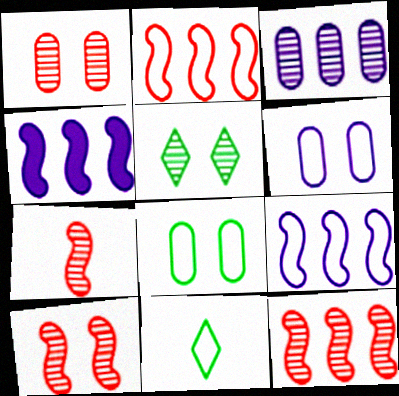[[1, 4, 11], 
[2, 6, 11], 
[3, 5, 7], 
[7, 10, 12]]